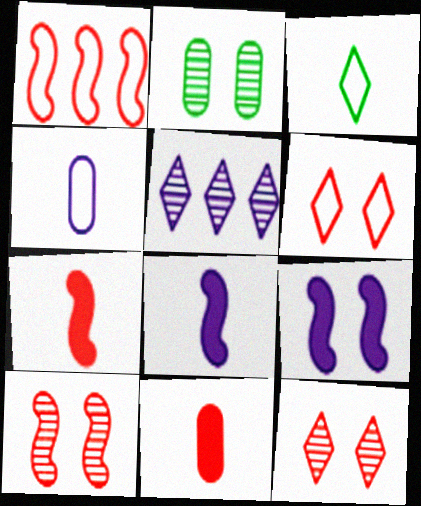[[1, 7, 10], 
[1, 11, 12], 
[2, 6, 9], 
[4, 5, 9]]